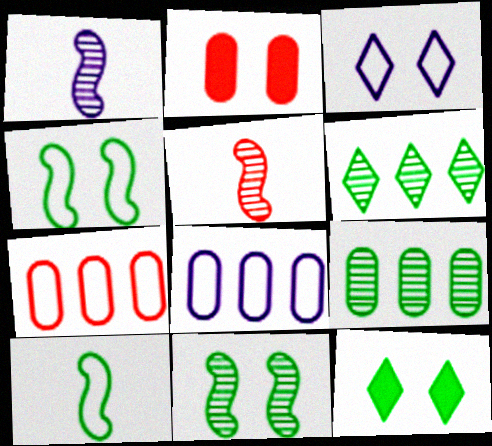[[1, 7, 12], 
[2, 3, 11], 
[3, 7, 10], 
[5, 8, 12], 
[9, 10, 12]]